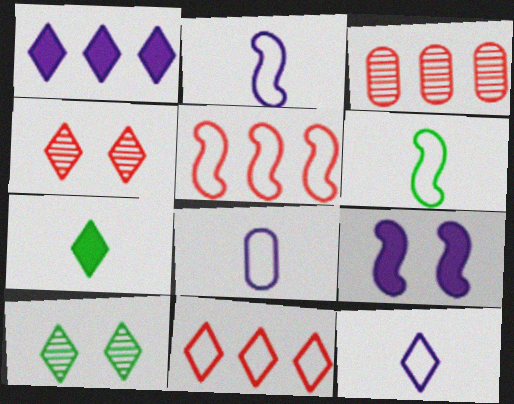[[2, 8, 12]]